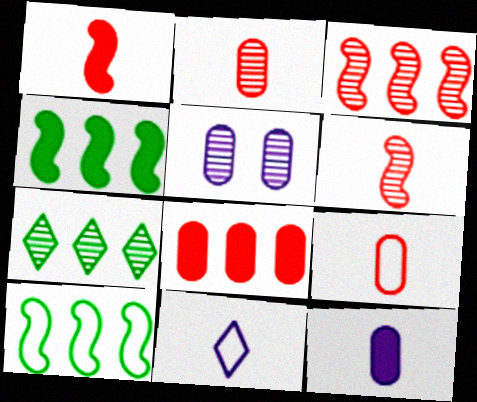[[5, 6, 7]]